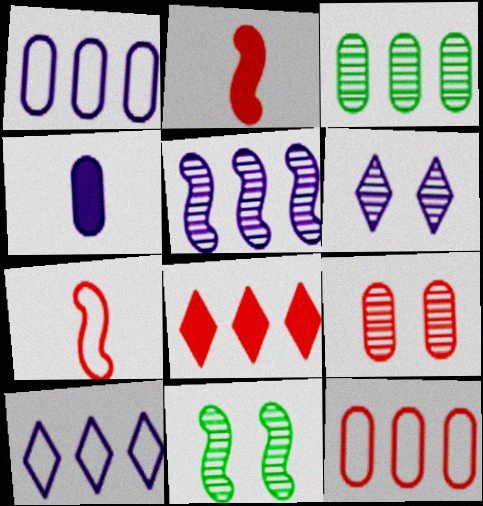[[6, 9, 11], 
[7, 8, 9]]